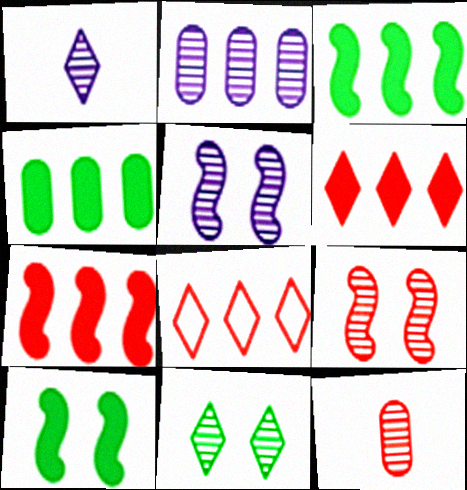[[1, 2, 5], 
[2, 3, 8]]